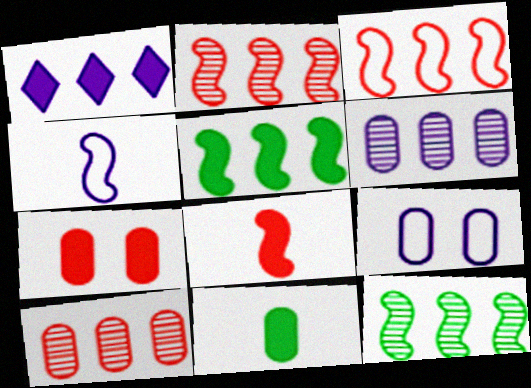[[9, 10, 11]]